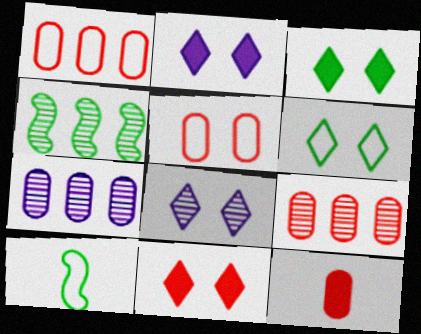[[2, 3, 11], 
[2, 9, 10], 
[5, 9, 12], 
[6, 8, 11], 
[7, 10, 11]]